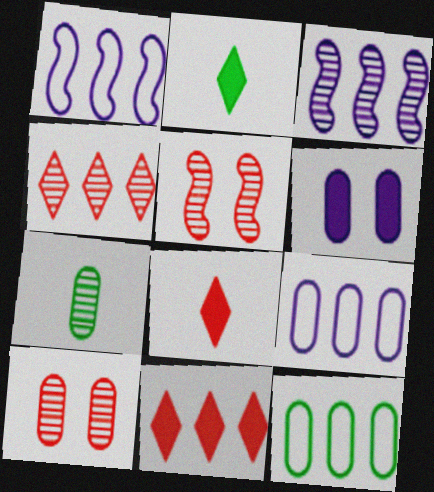[[1, 2, 10], 
[2, 5, 9], 
[3, 11, 12]]